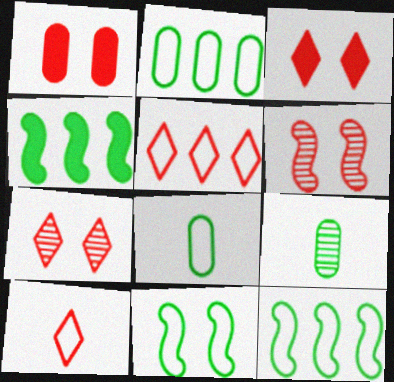[]